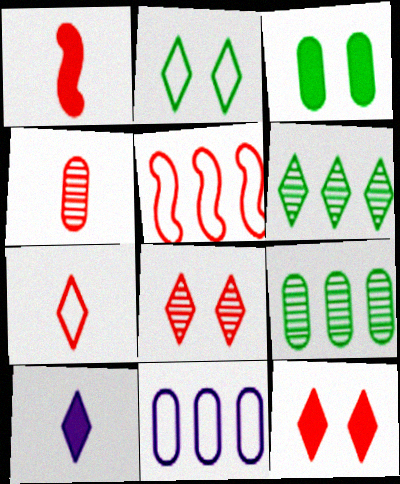[[1, 4, 7], 
[3, 4, 11], 
[4, 5, 12]]